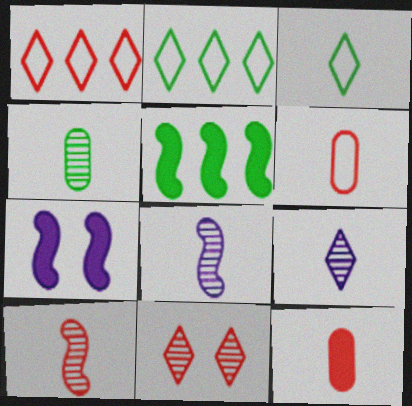[[1, 4, 7], 
[3, 8, 12], 
[4, 9, 10]]